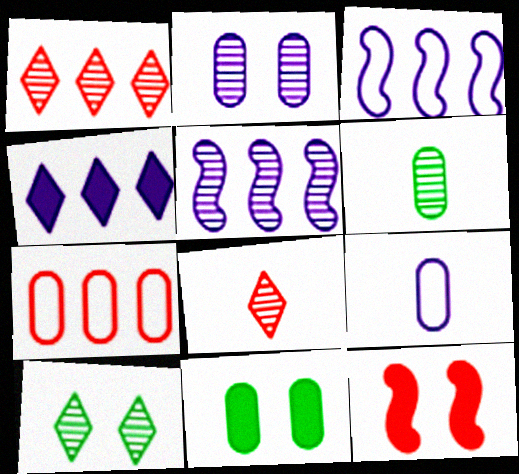[[3, 8, 11], 
[7, 8, 12]]